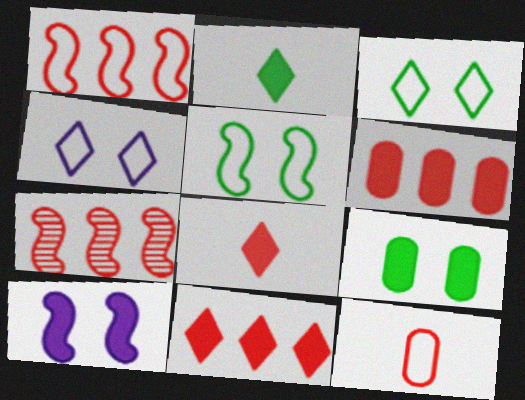[[2, 6, 10]]